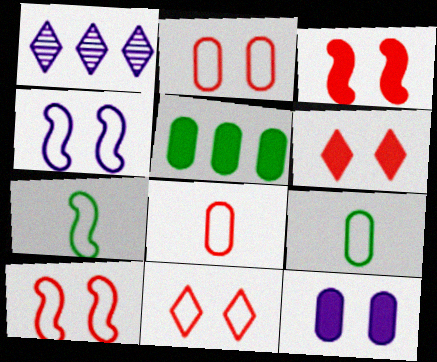[[1, 3, 9], 
[2, 10, 11]]